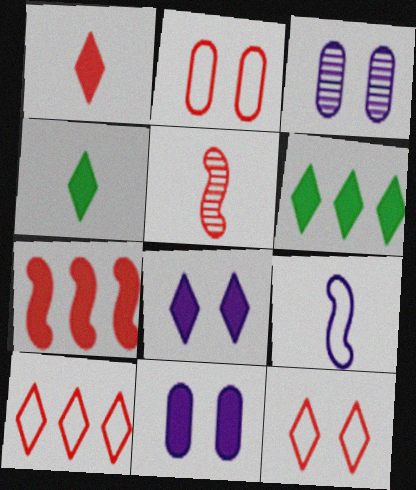[[1, 6, 8], 
[4, 7, 11]]